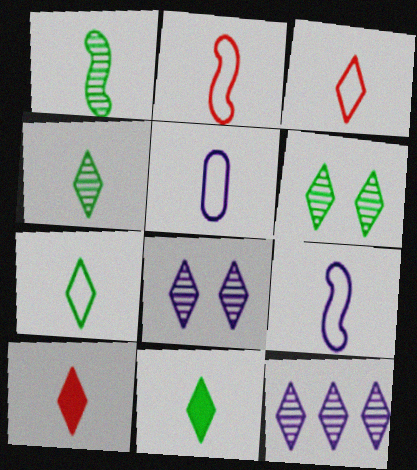[[1, 5, 10], 
[2, 5, 7], 
[4, 7, 11]]